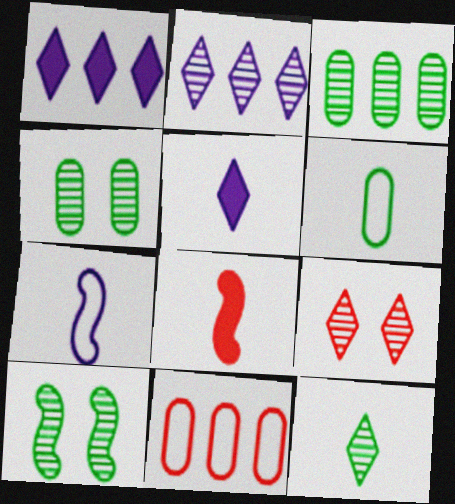[[2, 9, 12], 
[3, 10, 12], 
[5, 10, 11], 
[8, 9, 11]]